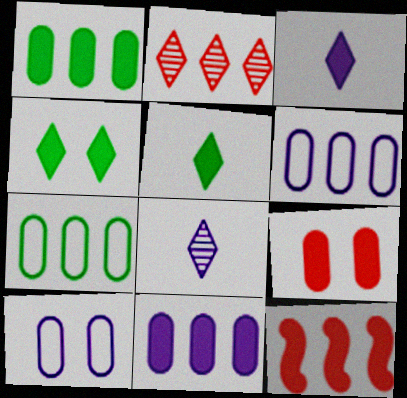[]